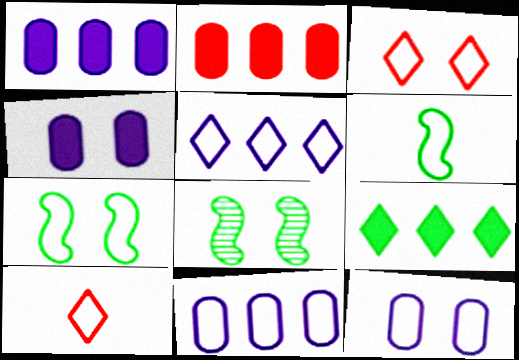[[1, 8, 10], 
[3, 4, 8], 
[3, 6, 11], 
[3, 7, 12], 
[7, 10, 11]]